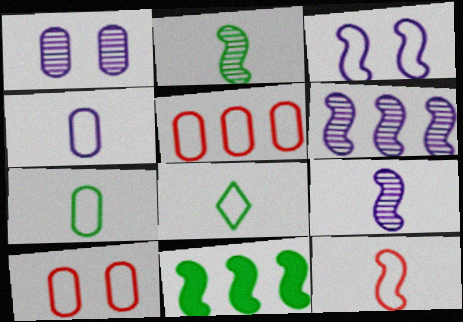[[3, 5, 8], 
[4, 8, 12]]